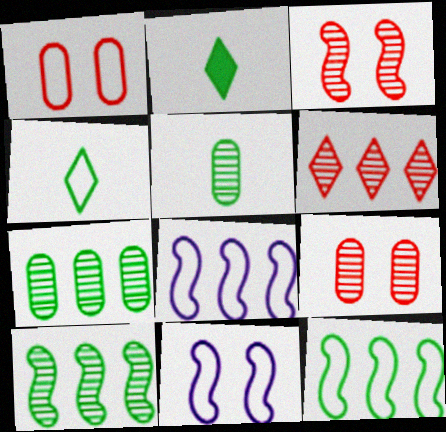[[1, 4, 8], 
[2, 8, 9]]